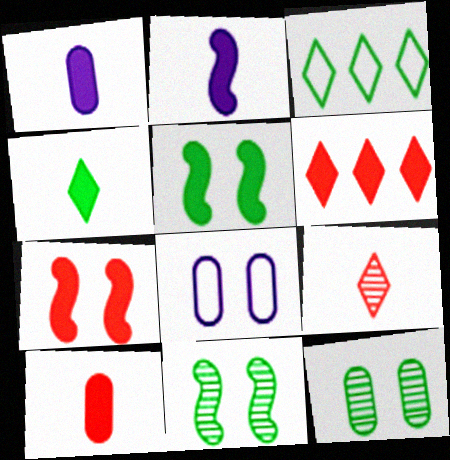[[1, 5, 6], 
[2, 4, 10], 
[6, 7, 10]]